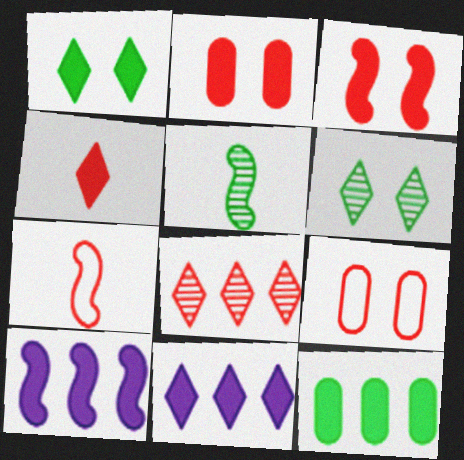[[1, 4, 11], 
[2, 7, 8], 
[5, 9, 11]]